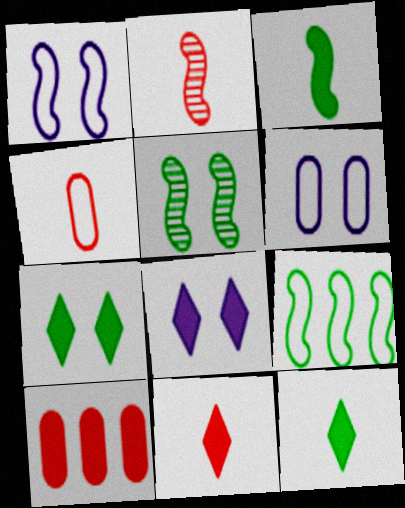[[2, 4, 11], 
[3, 5, 9], 
[3, 8, 10]]